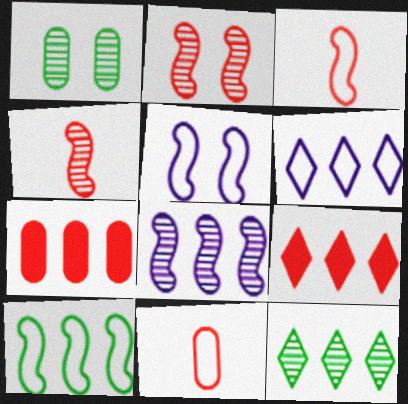[[2, 9, 11], 
[3, 5, 10], 
[6, 9, 12]]